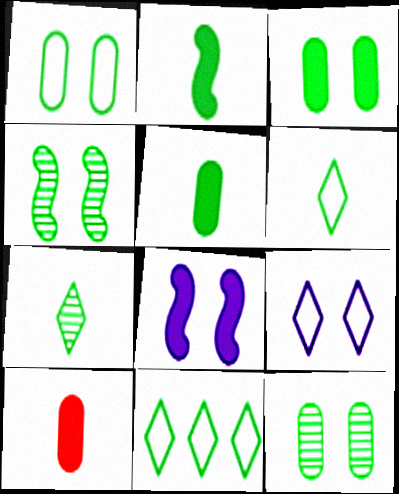[[1, 3, 12], 
[2, 11, 12], 
[4, 5, 11]]